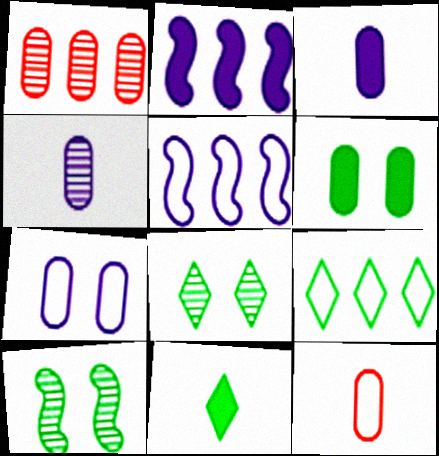[[1, 2, 9], 
[2, 8, 12], 
[8, 9, 11]]